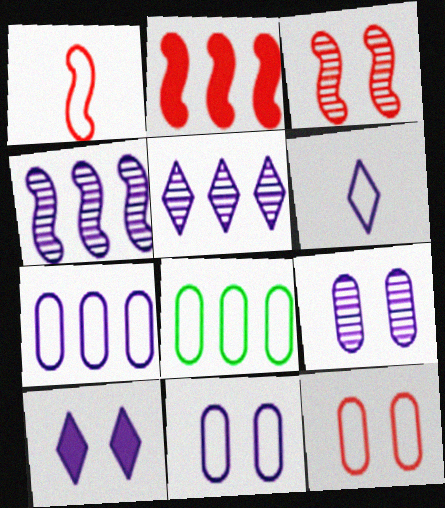[[1, 2, 3], 
[2, 5, 8], 
[5, 6, 10]]